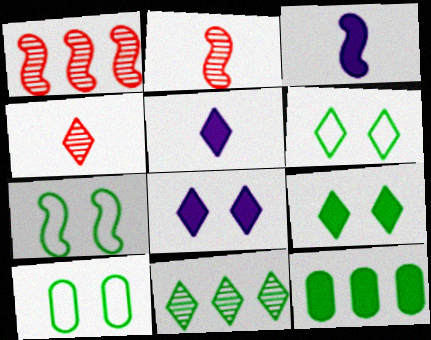[[1, 3, 7], 
[1, 5, 10], 
[6, 7, 10]]